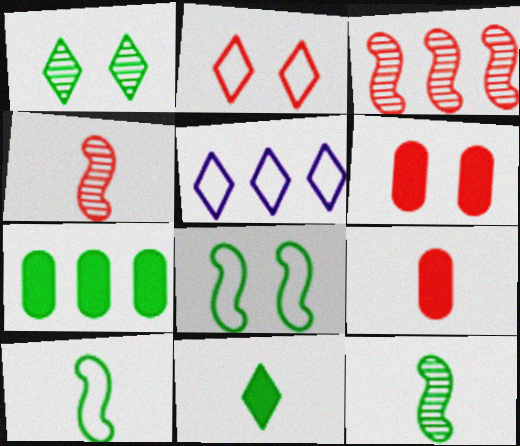[[1, 7, 10], 
[2, 3, 9], 
[3, 5, 7], 
[5, 6, 12]]